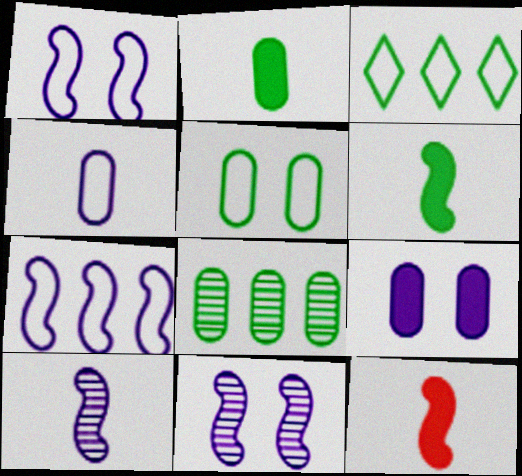[[2, 5, 8]]